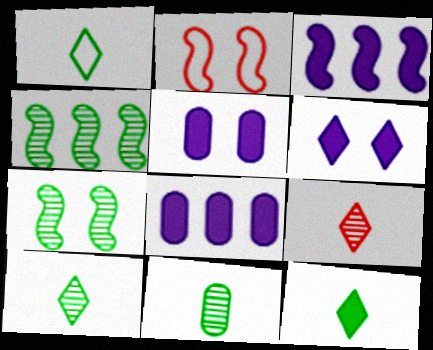[[1, 10, 12], 
[2, 8, 10]]